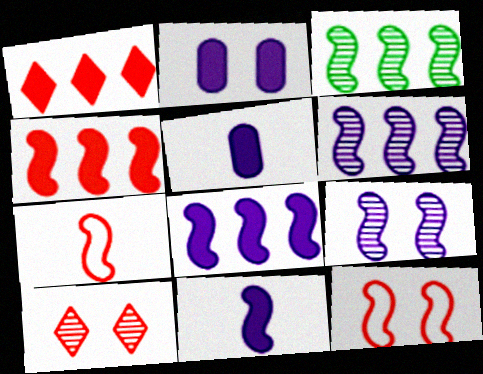[[3, 11, 12]]